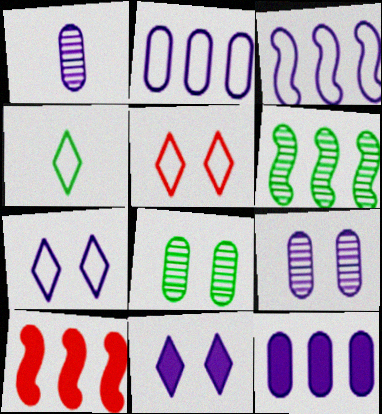[[1, 3, 11], 
[3, 6, 10], 
[4, 9, 10]]